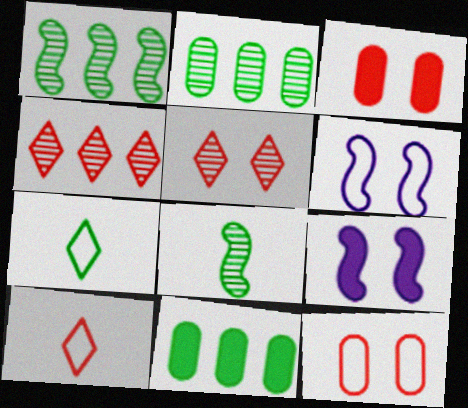[[2, 9, 10]]